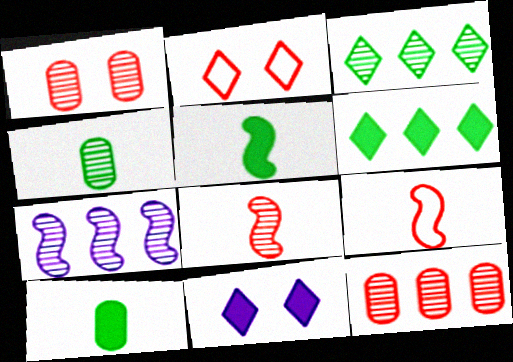[[2, 7, 10], 
[3, 7, 12]]